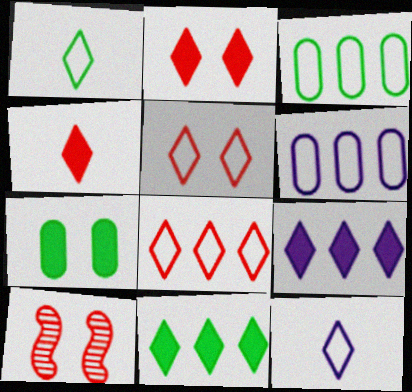[]